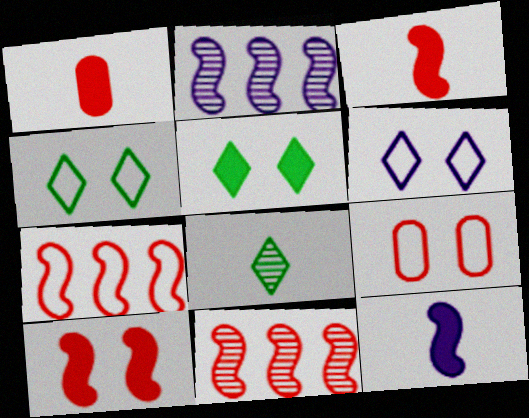[[1, 2, 4]]